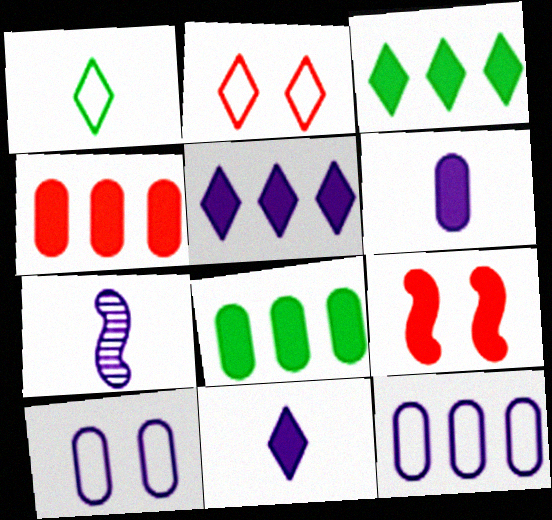[[2, 7, 8], 
[3, 6, 9], 
[5, 7, 10], 
[8, 9, 11]]